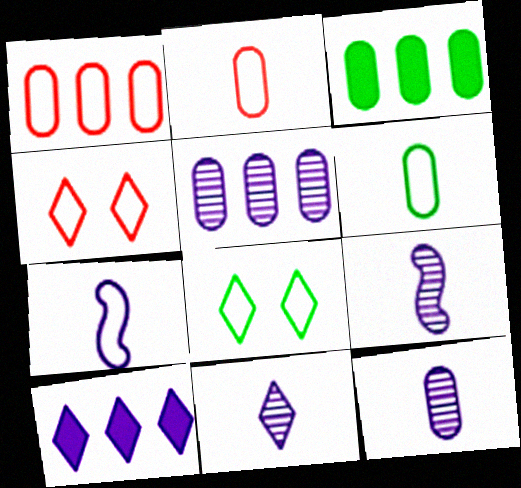[[1, 3, 5], 
[1, 7, 8], 
[3, 4, 9], 
[9, 11, 12]]